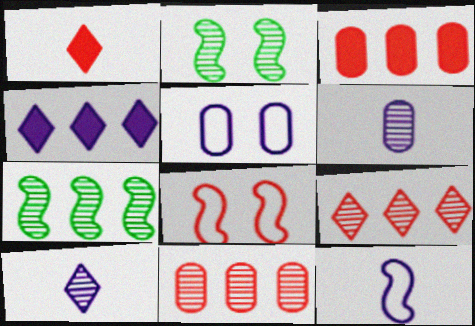[[1, 5, 7], 
[1, 8, 11], 
[2, 6, 9], 
[2, 10, 11]]